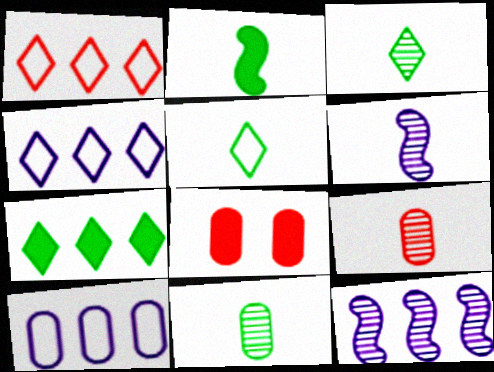[[2, 5, 11], 
[3, 6, 9], 
[5, 8, 12], 
[8, 10, 11]]